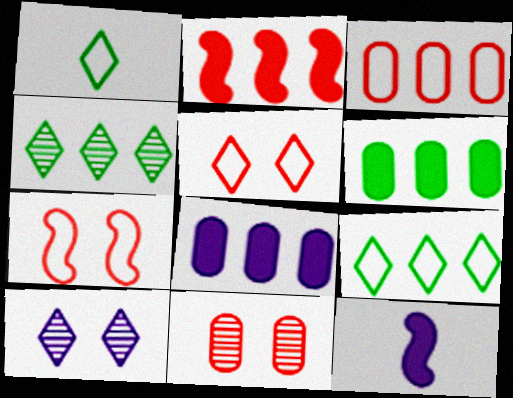[[9, 11, 12]]